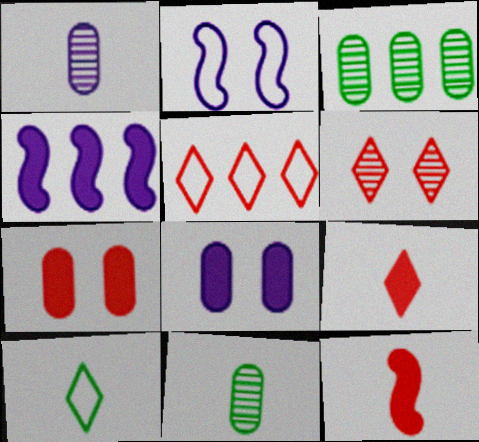[[1, 10, 12], 
[2, 3, 9], 
[3, 4, 5], 
[5, 6, 9]]